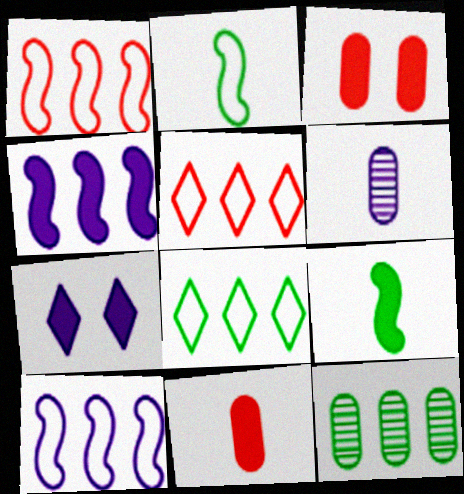[[4, 5, 12], 
[6, 7, 10]]